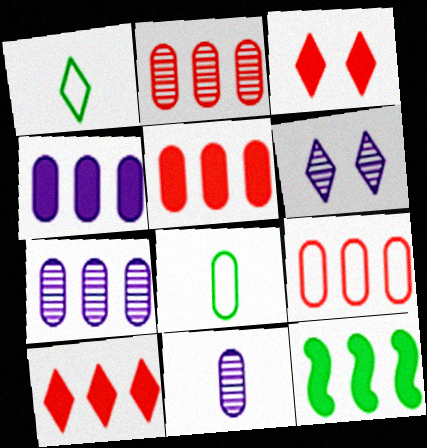[[1, 6, 10], 
[2, 5, 9], 
[4, 10, 12]]